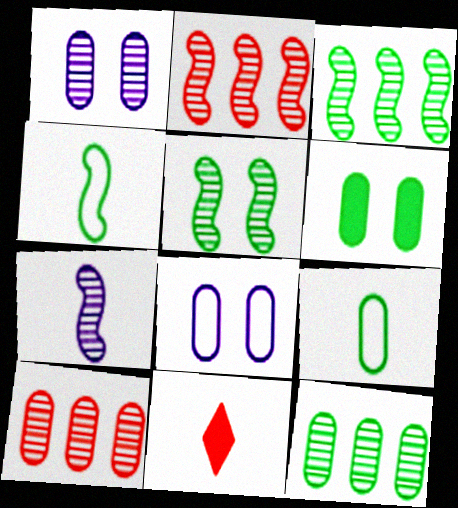[[2, 5, 7], 
[3, 8, 11], 
[6, 9, 12], 
[7, 9, 11]]